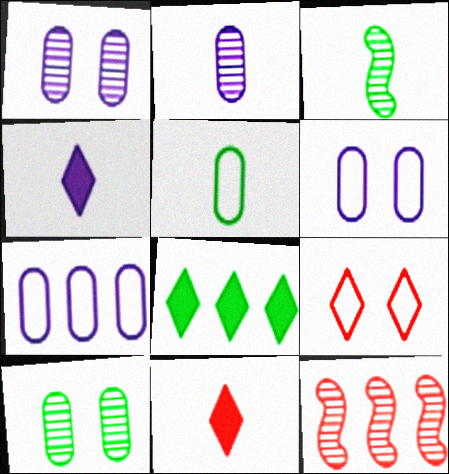[[7, 8, 12]]